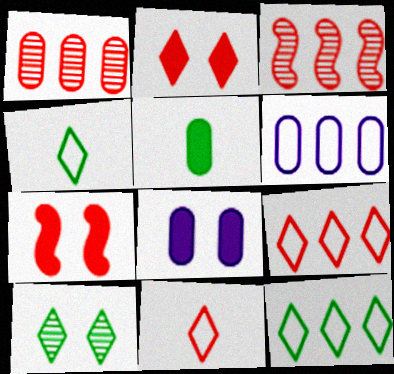[[1, 7, 11], 
[3, 4, 8]]